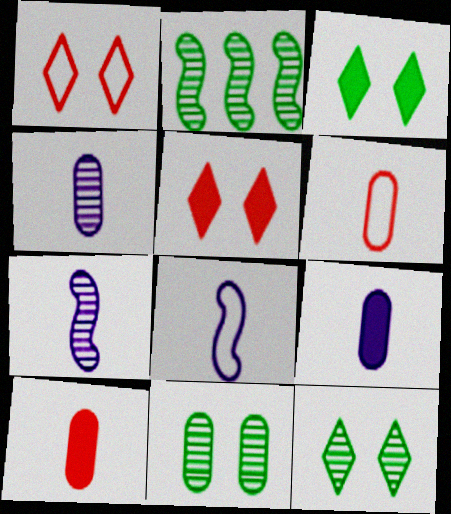[[1, 2, 9]]